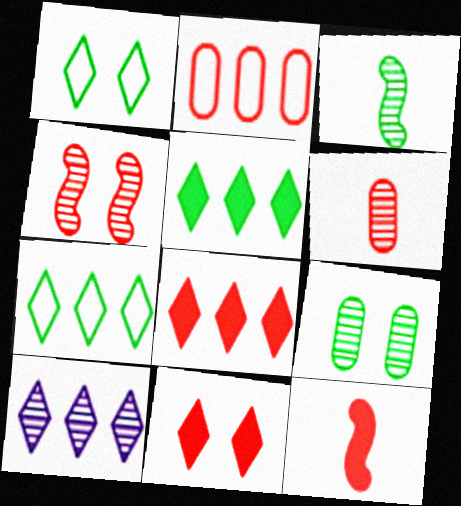[[7, 8, 10]]